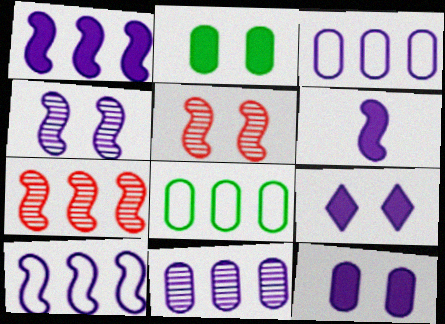[[4, 6, 10]]